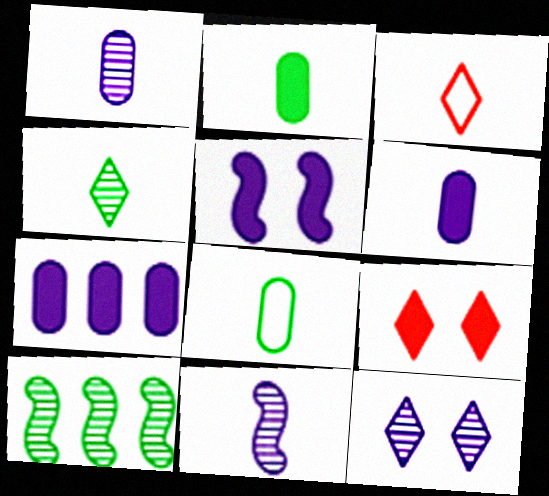[[2, 3, 11]]